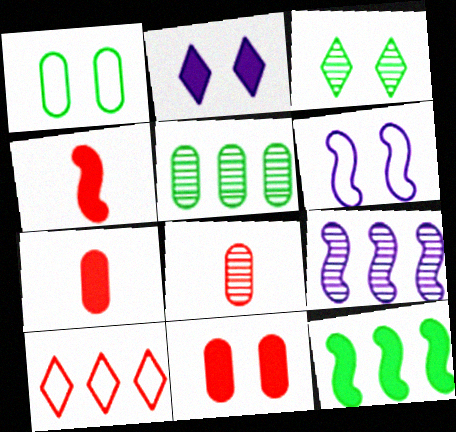[[2, 7, 12], 
[3, 6, 11], 
[3, 8, 9]]